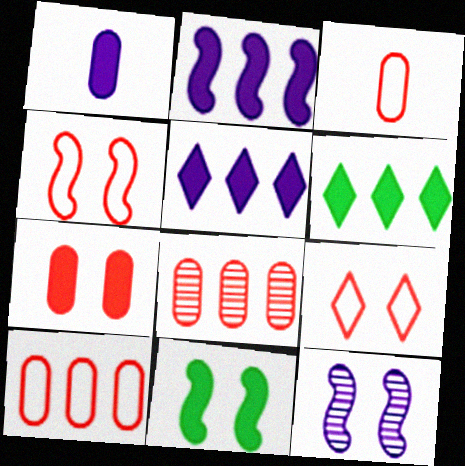[[3, 6, 12], 
[3, 7, 8], 
[4, 11, 12]]